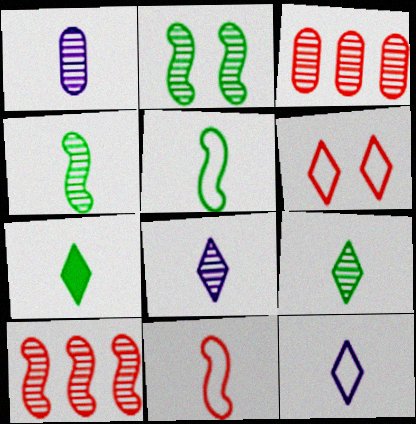[[1, 7, 11], 
[2, 3, 8]]